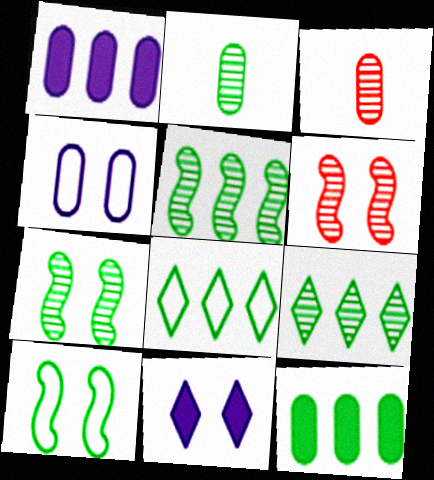[[2, 7, 9], 
[3, 4, 12], 
[5, 8, 12]]